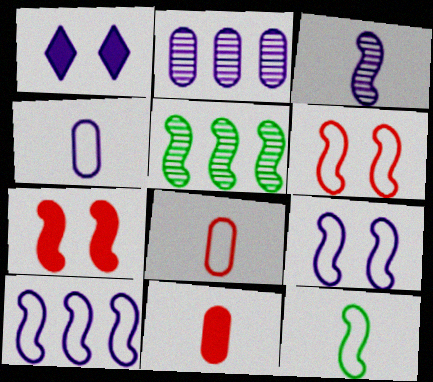[[1, 5, 8], 
[6, 10, 12]]